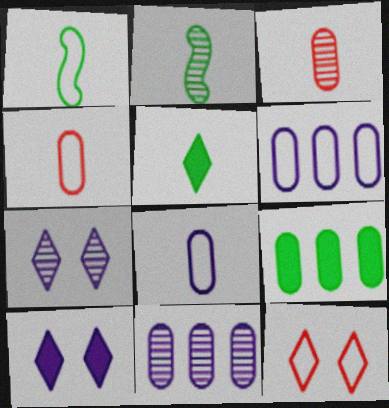[[1, 6, 12]]